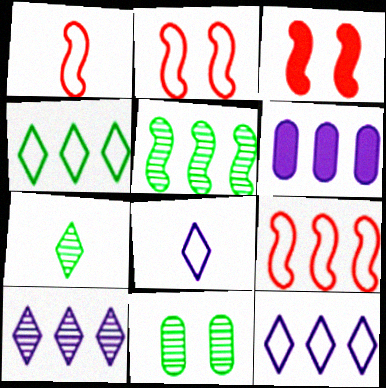[[1, 2, 9], 
[2, 6, 7], 
[5, 7, 11]]